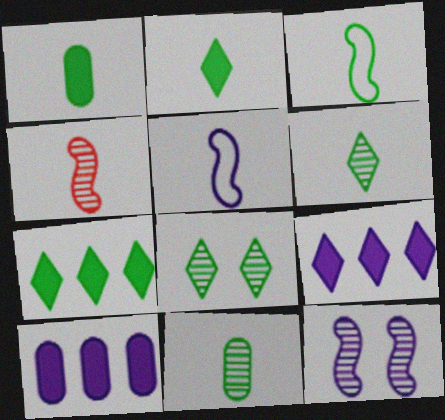[[1, 3, 6], 
[2, 3, 11]]